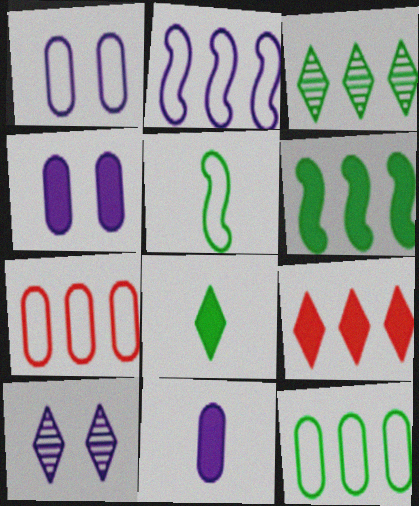[[2, 10, 11], 
[3, 6, 12]]